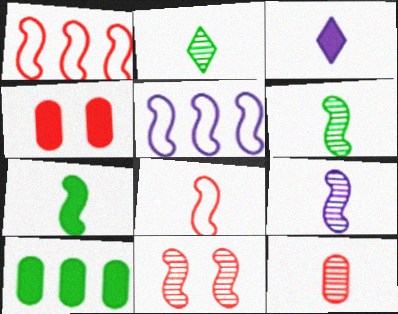[[2, 4, 5], 
[2, 9, 12], 
[5, 7, 11], 
[7, 8, 9]]